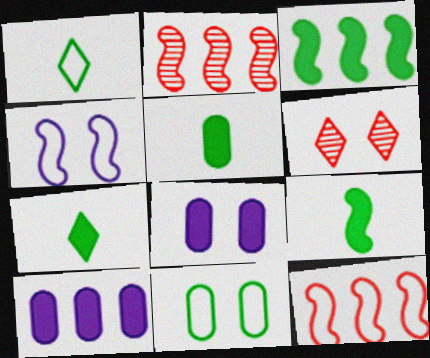[[1, 2, 8], 
[2, 4, 9], 
[5, 7, 9]]